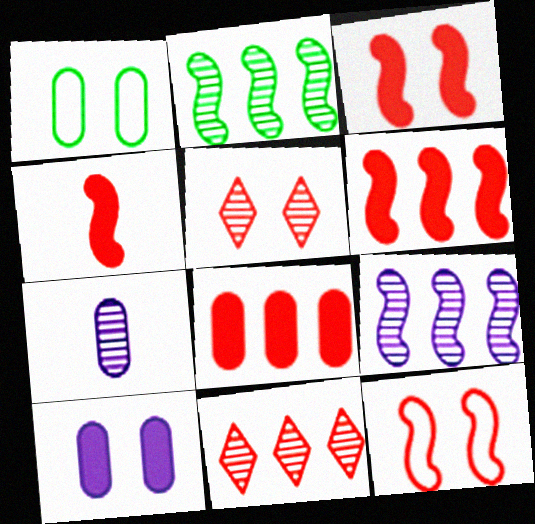[[1, 7, 8], 
[2, 5, 7], 
[3, 4, 6]]